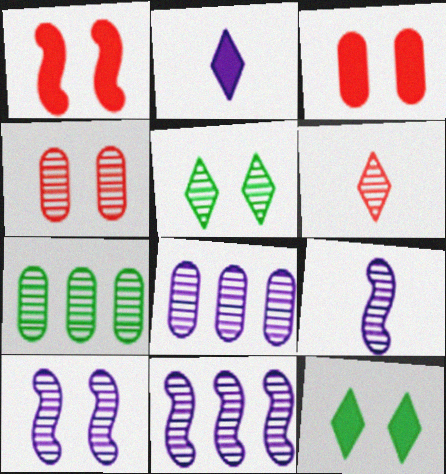[[4, 5, 10], 
[6, 7, 10], 
[9, 10, 11]]